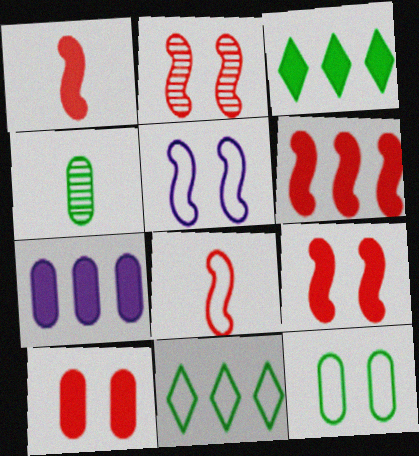[[1, 6, 9], 
[2, 6, 8], 
[3, 6, 7]]